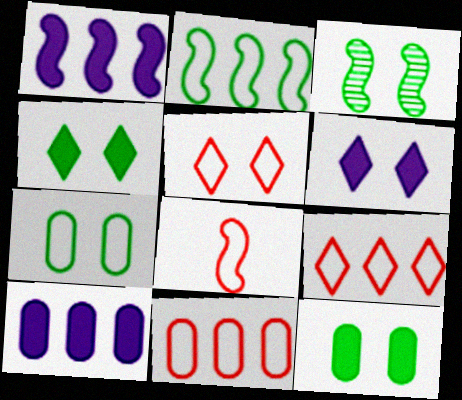[[1, 3, 8], 
[3, 4, 7], 
[5, 8, 11]]